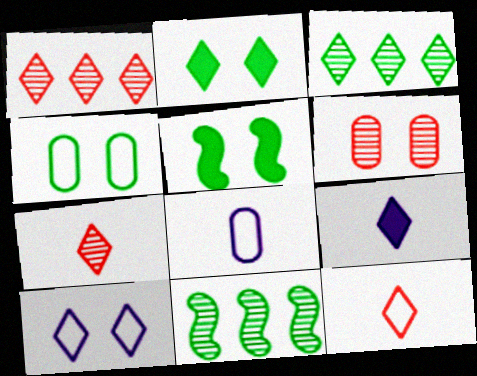[[1, 5, 8], 
[5, 6, 10]]